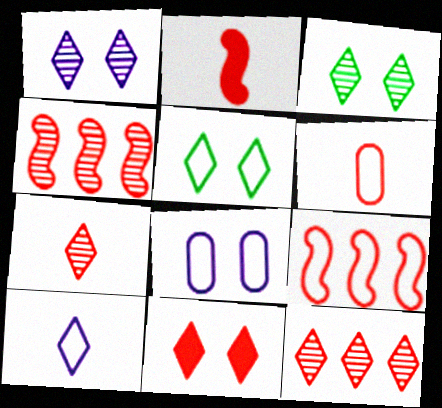[[1, 5, 11], 
[2, 6, 7], 
[4, 6, 11]]